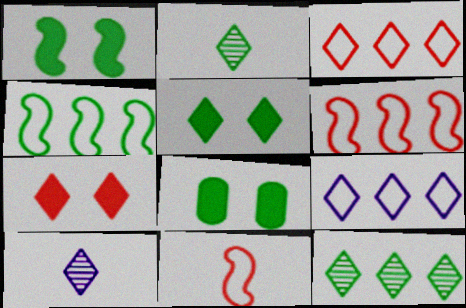[[1, 5, 8], 
[2, 4, 8], 
[2, 7, 9], 
[3, 5, 10], 
[6, 8, 10]]